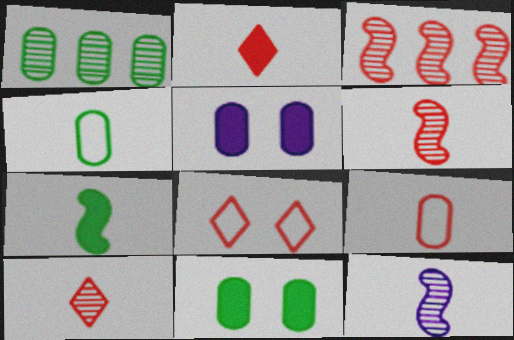[[1, 4, 11], 
[1, 5, 9], 
[2, 4, 12], 
[2, 6, 9]]